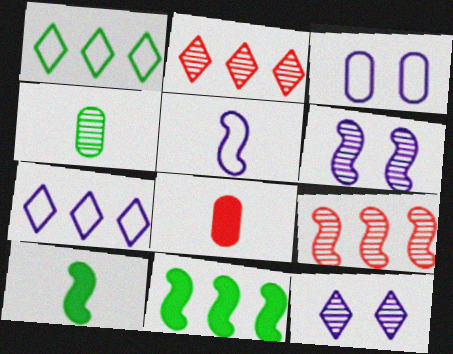[[1, 6, 8], 
[2, 3, 10], 
[2, 4, 6], 
[3, 5, 7], 
[4, 9, 12]]